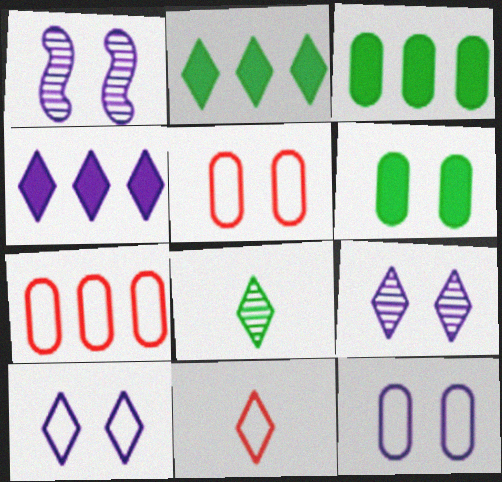[[1, 3, 11], 
[2, 9, 11]]